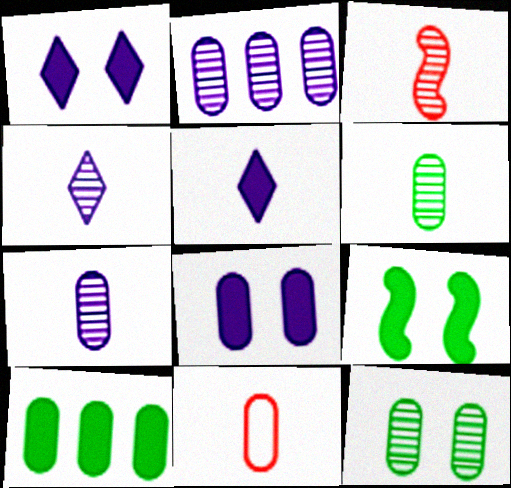[[3, 4, 6]]